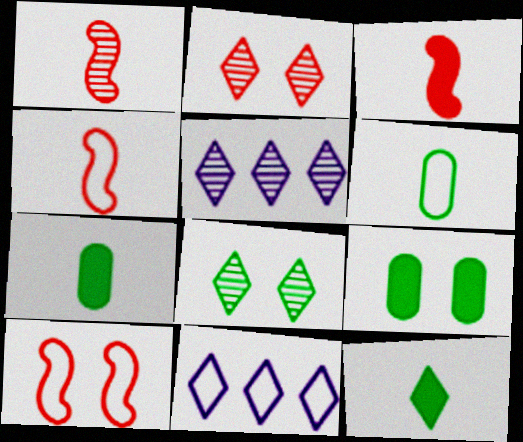[[1, 3, 4], 
[1, 9, 11], 
[2, 11, 12], 
[4, 5, 9], 
[5, 7, 10], 
[6, 10, 11]]